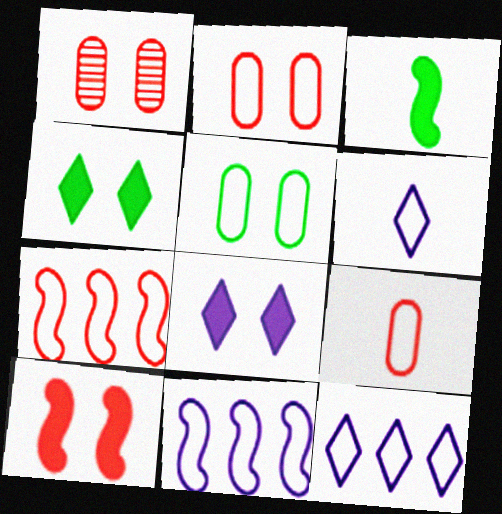[[1, 3, 12], 
[5, 6, 7]]